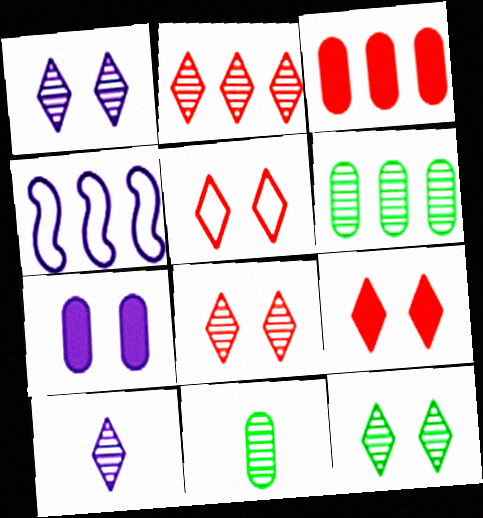[[1, 8, 12], 
[2, 10, 12], 
[4, 7, 10], 
[4, 9, 11], 
[5, 8, 9]]